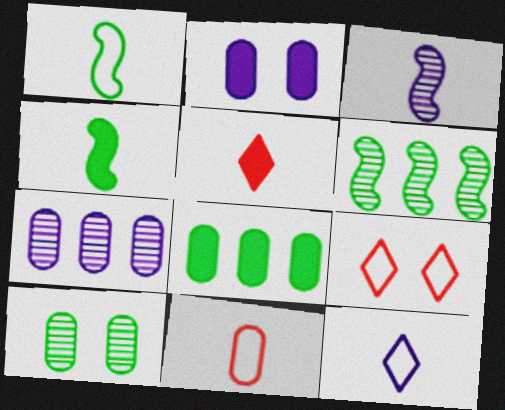[[1, 11, 12], 
[3, 8, 9], 
[4, 7, 9]]